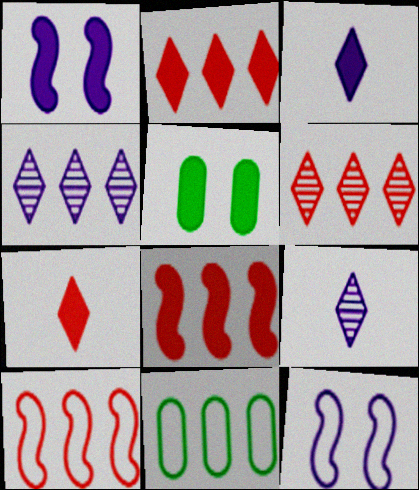[[3, 5, 8], 
[4, 8, 11], 
[5, 9, 10]]